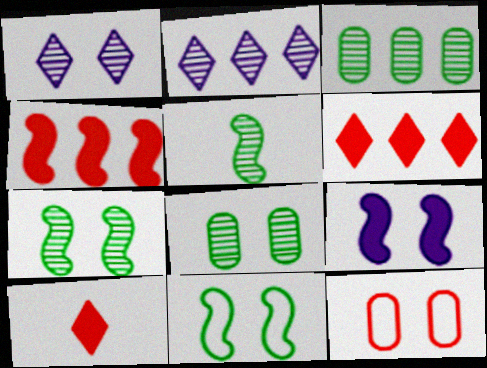[]